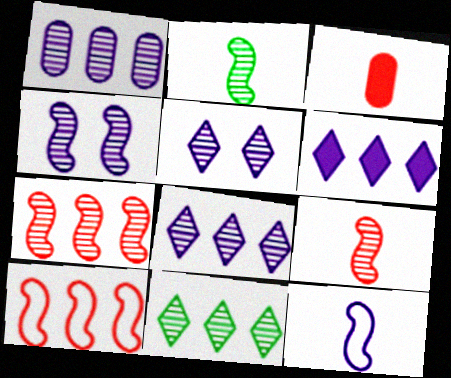[[1, 7, 11], 
[2, 4, 7]]